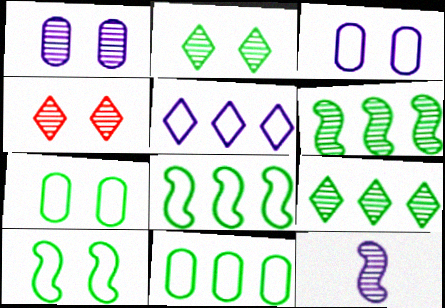[]